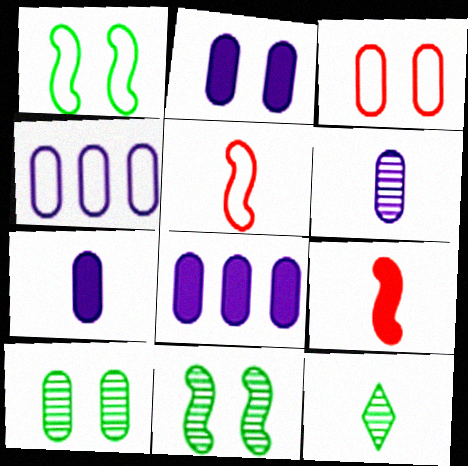[[2, 3, 10], 
[2, 4, 6], 
[2, 7, 8], 
[5, 7, 12]]